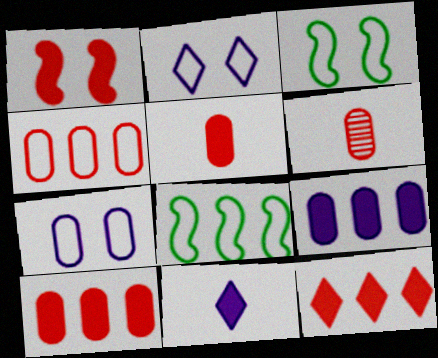[[1, 5, 12]]